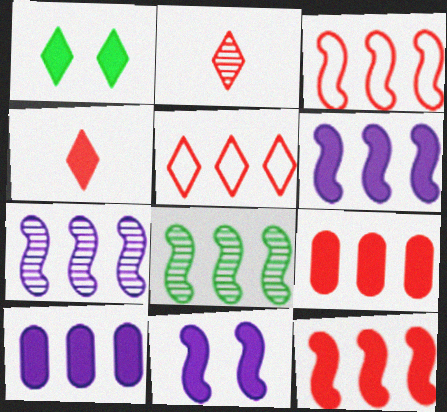[[3, 6, 8], 
[5, 8, 10]]